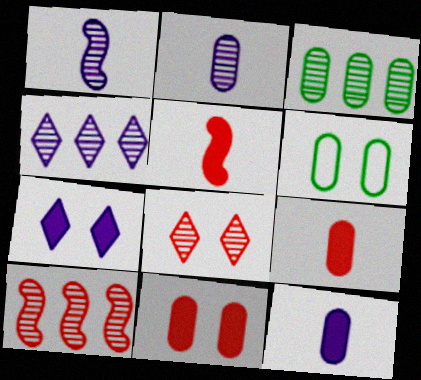[[1, 3, 8], 
[3, 4, 10], 
[4, 5, 6]]